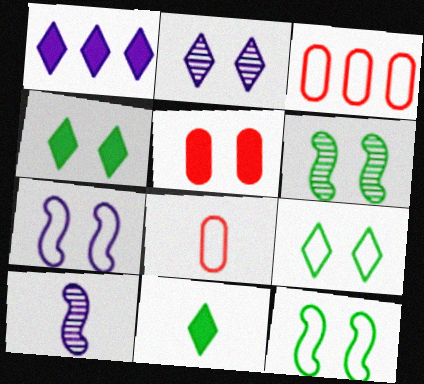[[1, 6, 8], 
[2, 5, 12], 
[3, 4, 10], 
[8, 10, 11]]